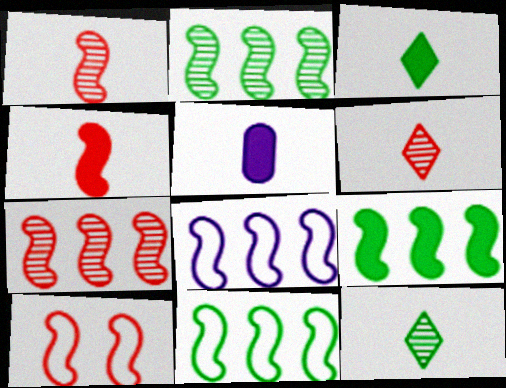[[2, 9, 11], 
[3, 4, 5], 
[4, 7, 10], 
[7, 8, 9]]